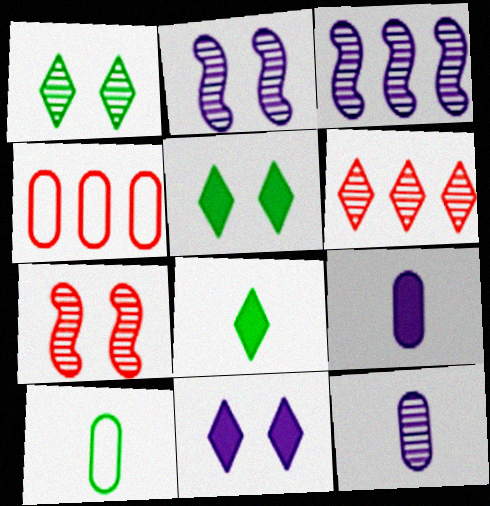[[2, 4, 8]]